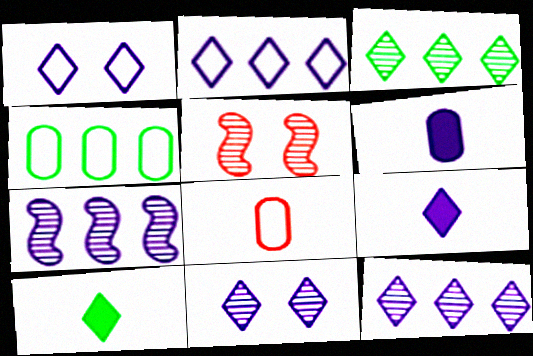[[1, 6, 7], 
[1, 9, 12], 
[2, 9, 11], 
[4, 5, 9]]